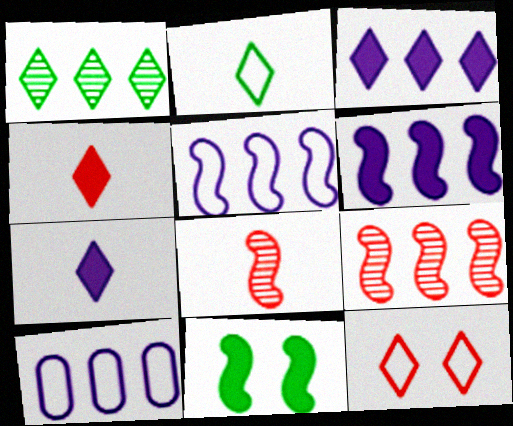[[1, 7, 12], 
[5, 8, 11]]